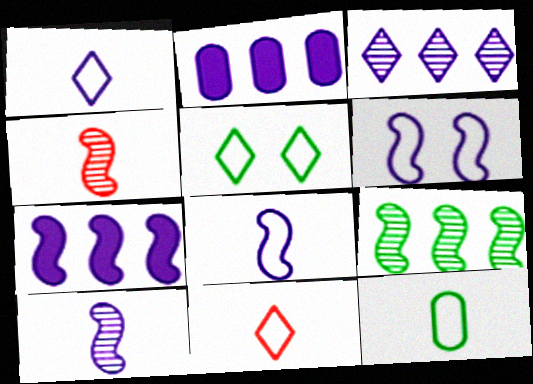[[2, 4, 5], 
[6, 7, 10], 
[8, 11, 12]]